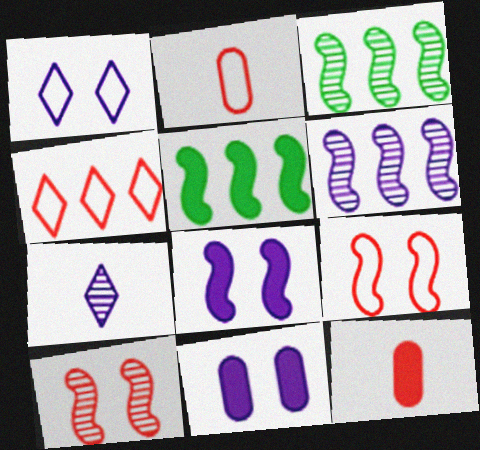[[1, 3, 12], 
[2, 4, 9], 
[4, 10, 12]]